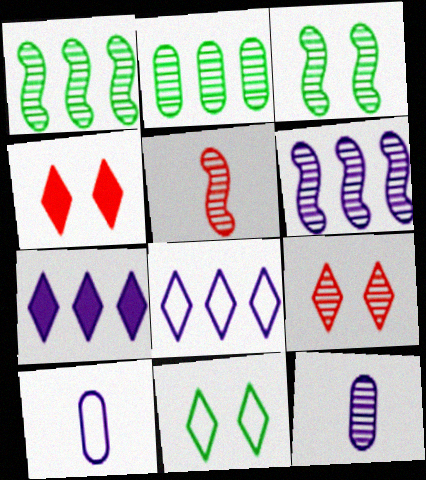[[1, 4, 10], 
[1, 9, 12], 
[3, 5, 6]]